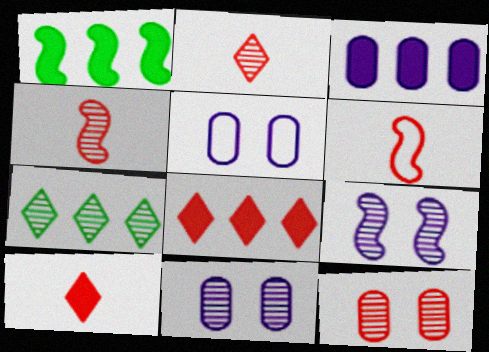[[1, 2, 5], 
[1, 3, 8], 
[1, 6, 9], 
[4, 7, 11], 
[6, 8, 12]]